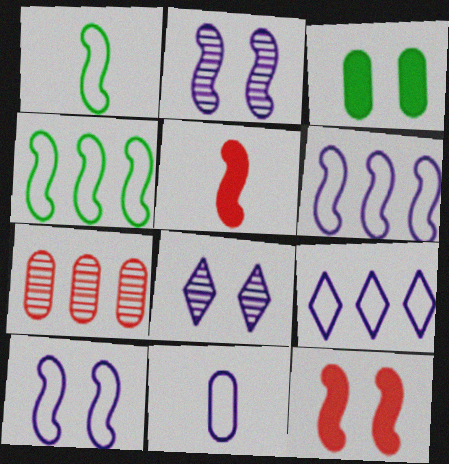[[2, 4, 5], 
[3, 7, 11], 
[9, 10, 11]]